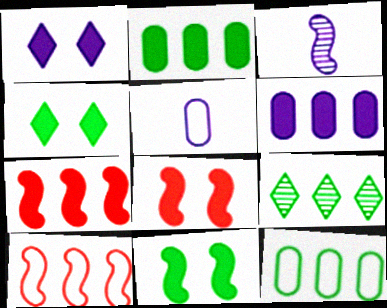[[3, 10, 11], 
[5, 8, 9], 
[6, 9, 10]]